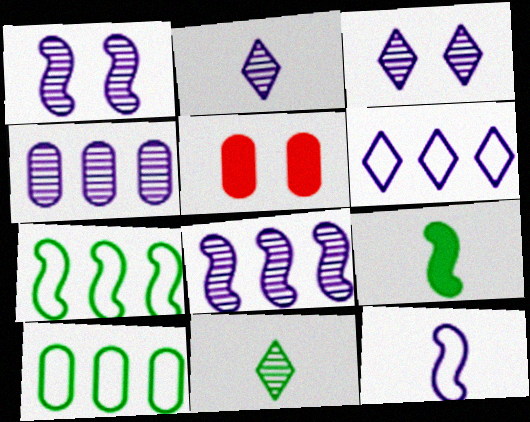[[1, 2, 4], 
[2, 5, 7]]